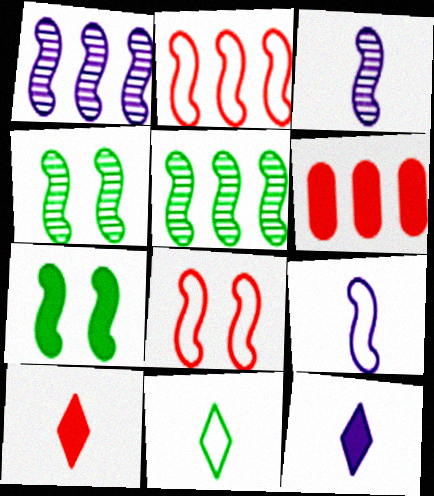[[2, 3, 7], 
[6, 7, 12]]